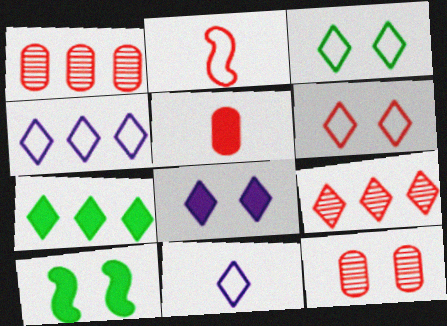[[1, 10, 11], 
[4, 7, 9]]